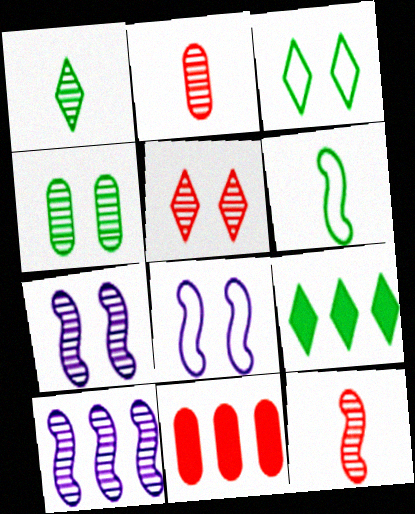[[1, 3, 9], 
[1, 8, 11], 
[2, 8, 9], 
[4, 5, 7], 
[4, 6, 9]]